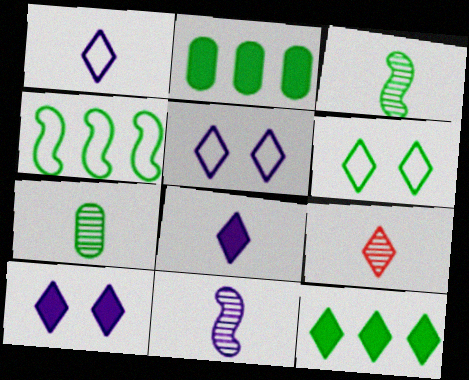[[2, 3, 6], 
[5, 9, 12], 
[7, 9, 11]]